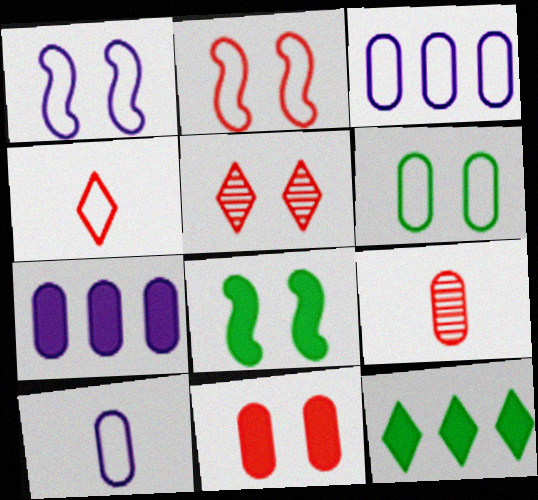[[1, 9, 12], 
[2, 5, 11], 
[6, 7, 9]]